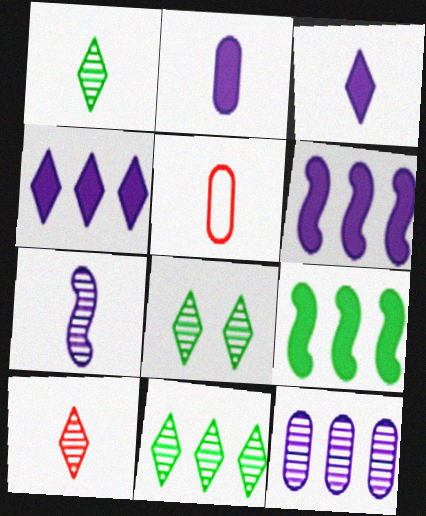[[1, 8, 11], 
[5, 6, 8]]